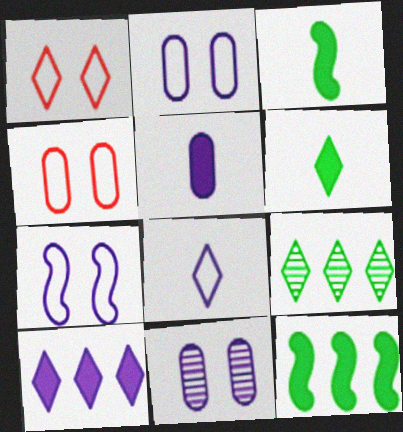[]